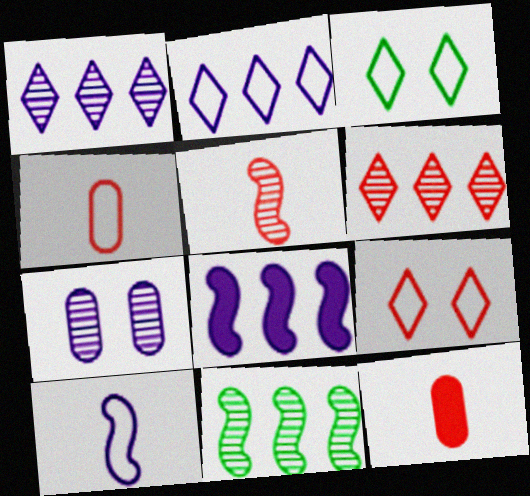[]